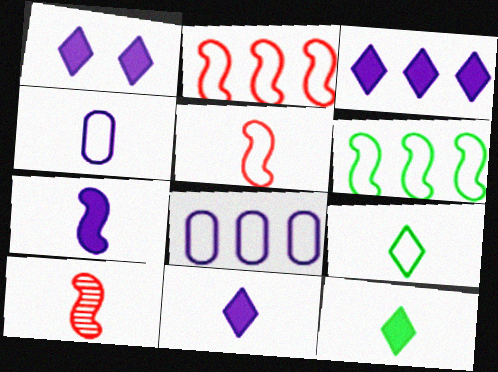[[1, 3, 11], 
[4, 5, 9], 
[4, 10, 12]]